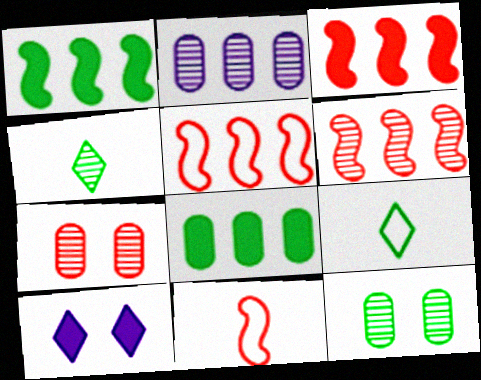[[1, 9, 12], 
[3, 5, 6]]